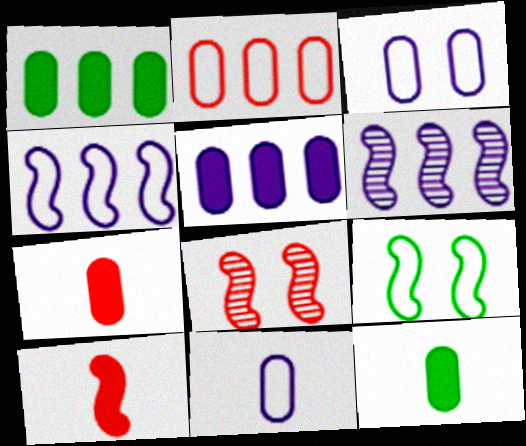[[6, 9, 10]]